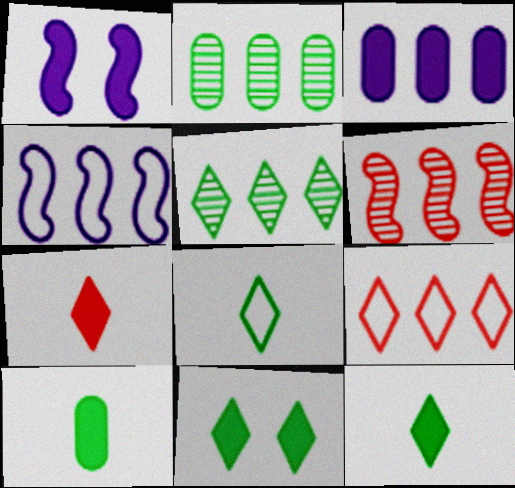[[5, 8, 11]]